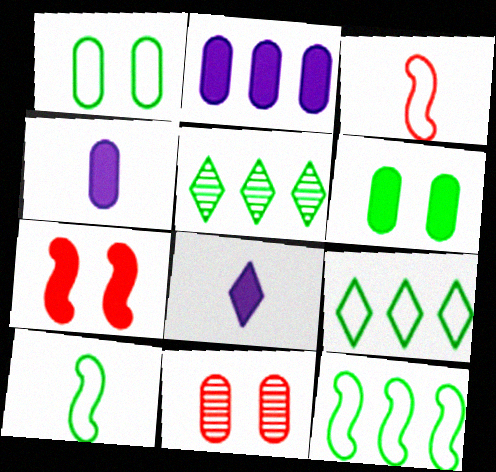[[1, 9, 10], 
[5, 6, 10], 
[8, 11, 12]]